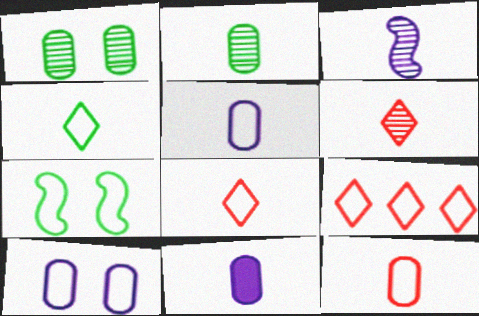[[2, 3, 6], 
[2, 11, 12], 
[5, 7, 9]]